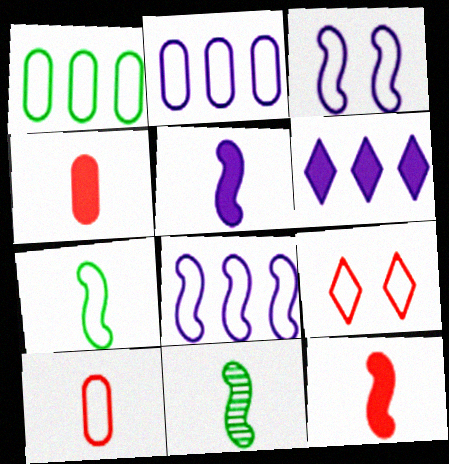[[2, 7, 9]]